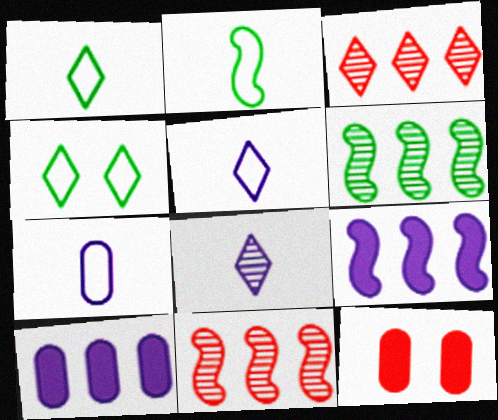[[5, 6, 12]]